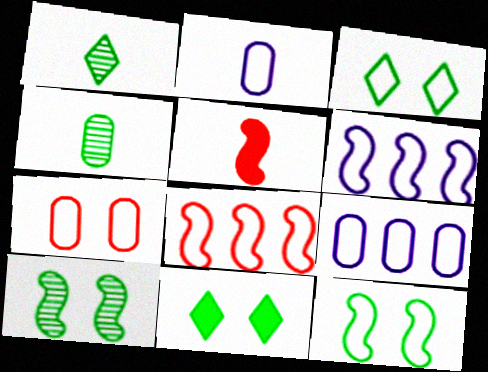[[1, 2, 5], 
[2, 3, 8], 
[5, 6, 10]]